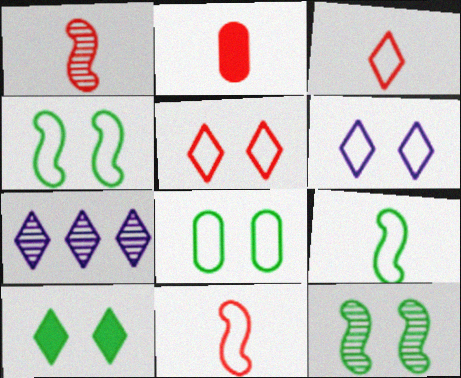[[1, 2, 3], 
[2, 4, 7], 
[3, 7, 10], 
[8, 10, 12]]